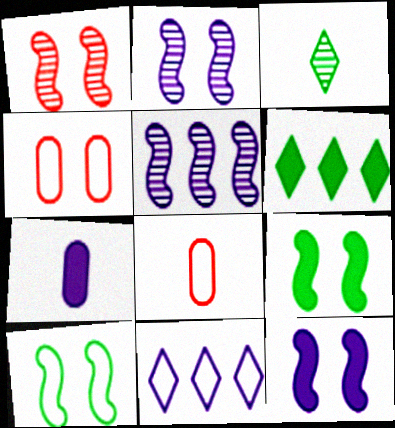[[1, 10, 12], 
[2, 6, 8], 
[2, 7, 11], 
[8, 10, 11]]